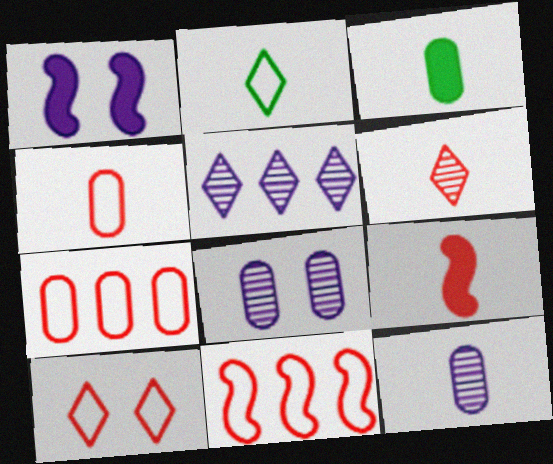[[2, 9, 12], 
[3, 4, 12], 
[3, 7, 8], 
[4, 6, 9], 
[4, 10, 11]]